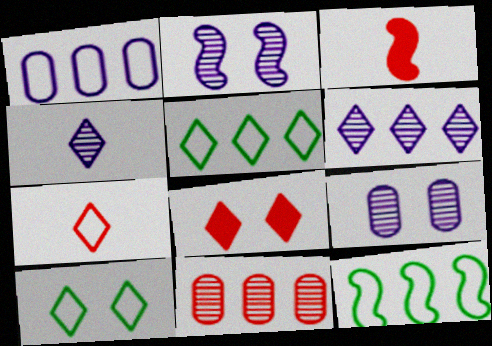[[2, 3, 12], 
[3, 5, 9], 
[4, 5, 8]]